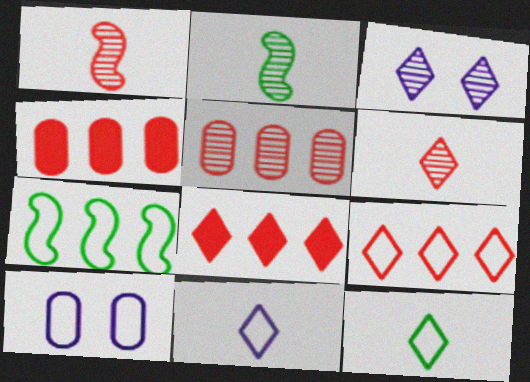[[2, 3, 5], 
[2, 8, 10], 
[3, 8, 12]]